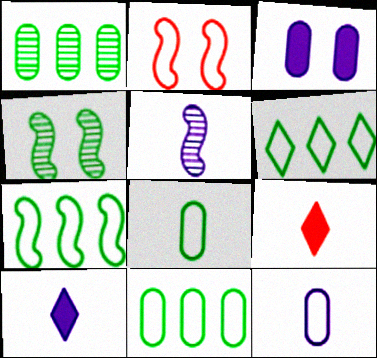[[1, 2, 10], 
[2, 6, 12], 
[5, 8, 9], 
[5, 10, 12], 
[6, 7, 11]]